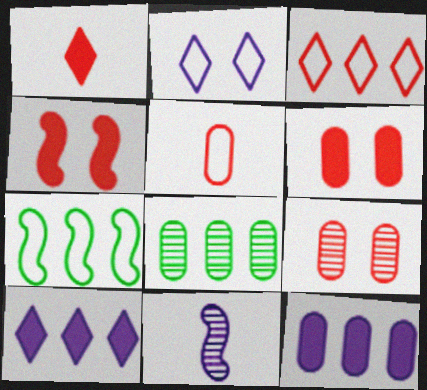[[2, 5, 7], 
[2, 11, 12], 
[4, 7, 11]]